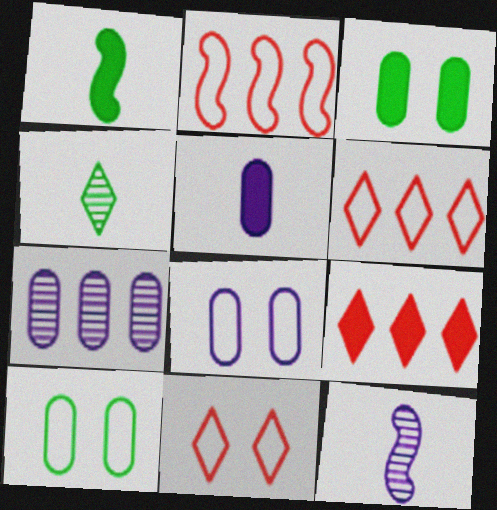[[1, 7, 11], 
[3, 6, 12], 
[5, 7, 8], 
[9, 10, 12]]